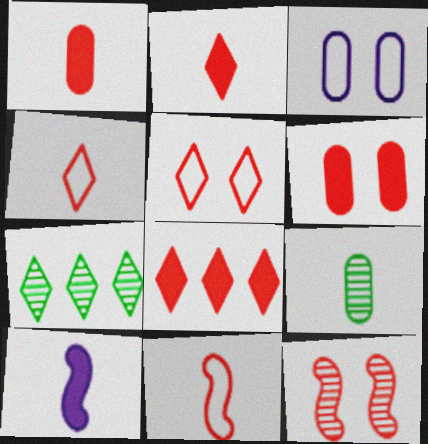[[4, 9, 10], 
[5, 6, 12]]